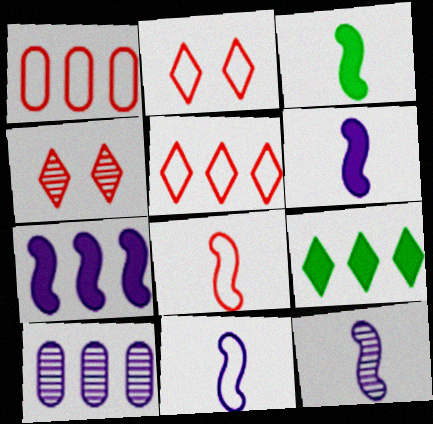[[1, 2, 8], 
[2, 3, 10], 
[3, 8, 12], 
[6, 11, 12]]